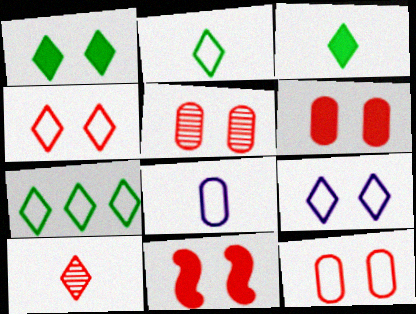[[4, 5, 11], 
[5, 6, 12]]